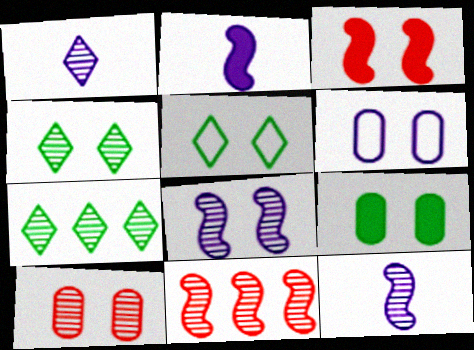[[3, 4, 6], 
[4, 8, 10], 
[6, 9, 10], 
[7, 10, 12]]